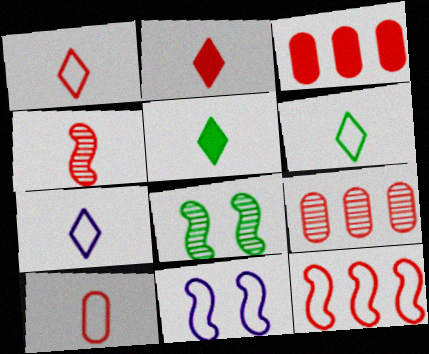[[1, 6, 7], 
[2, 4, 10], 
[3, 7, 8], 
[5, 9, 11]]